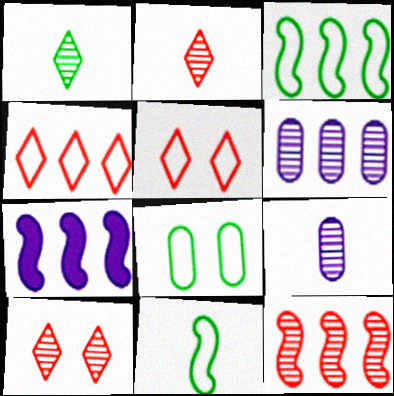[[2, 7, 8], 
[3, 7, 12]]